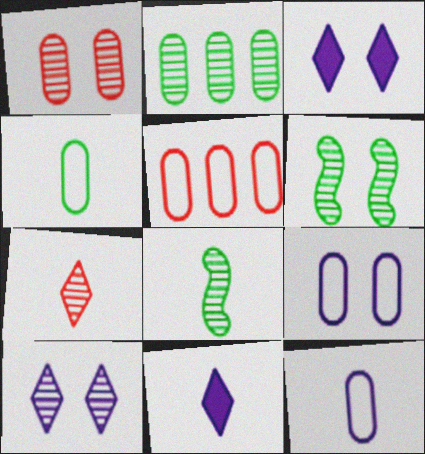[[1, 6, 10], 
[3, 5, 8], 
[4, 5, 9], 
[5, 6, 11]]